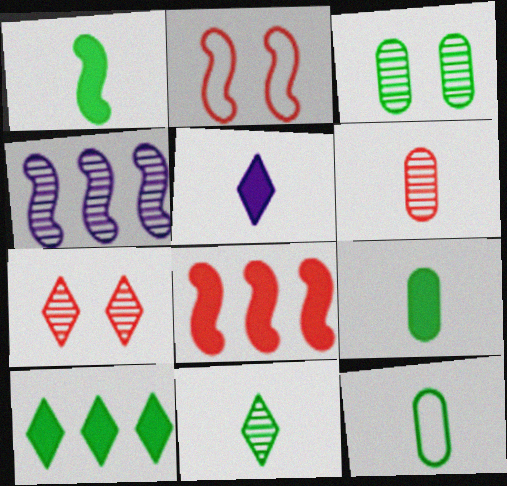[[1, 2, 4], 
[1, 11, 12]]